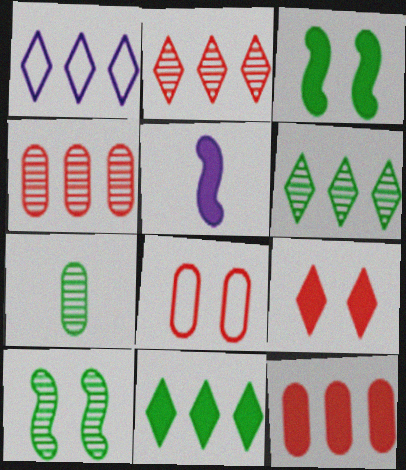[[1, 2, 11], 
[5, 6, 8], 
[6, 7, 10]]